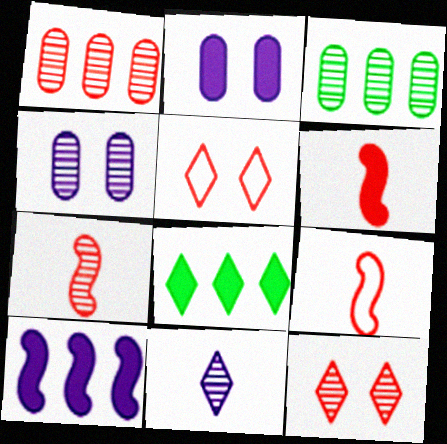[[1, 5, 6], 
[1, 7, 12], 
[2, 6, 8], 
[4, 8, 9], 
[5, 8, 11], 
[6, 7, 9]]